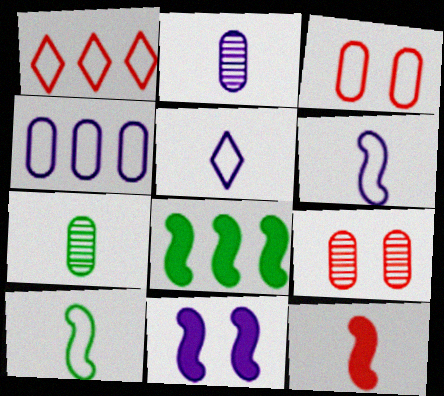[[1, 7, 11], 
[1, 9, 12], 
[5, 7, 12], 
[5, 8, 9], 
[8, 11, 12]]